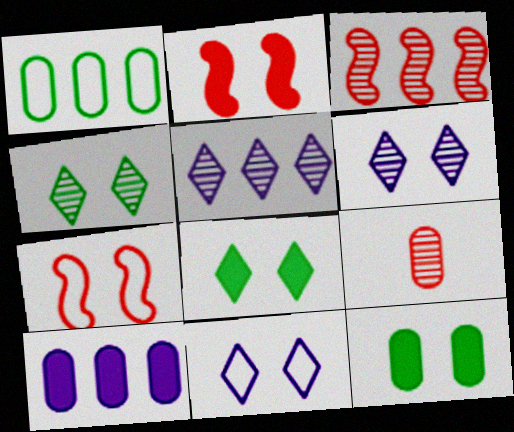[[6, 7, 12]]